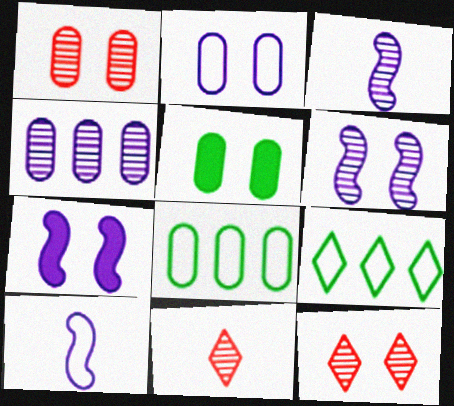[[1, 2, 5], 
[7, 8, 11]]